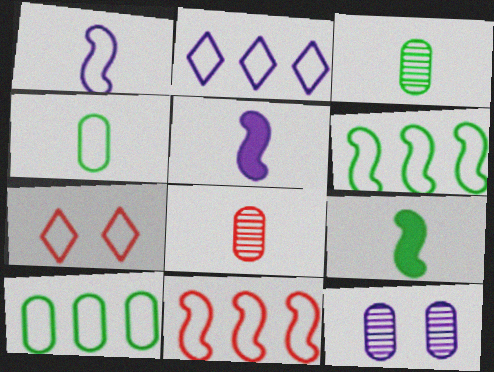[[1, 7, 10], 
[2, 5, 12], 
[2, 10, 11]]